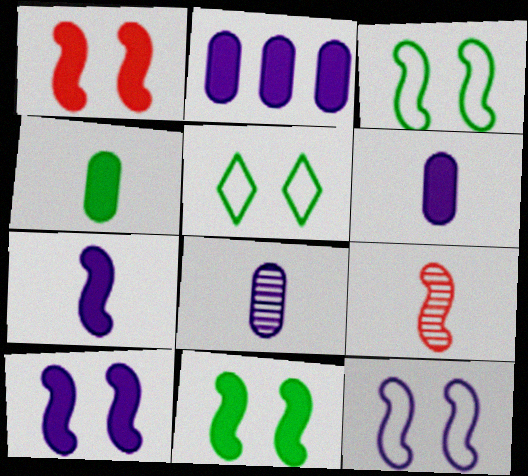[[1, 10, 11], 
[2, 5, 9]]